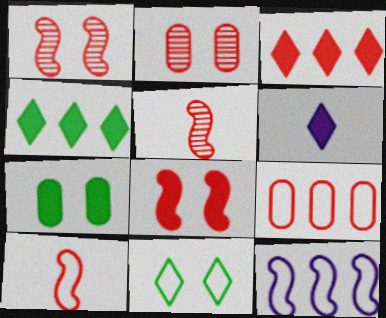[[2, 3, 10]]